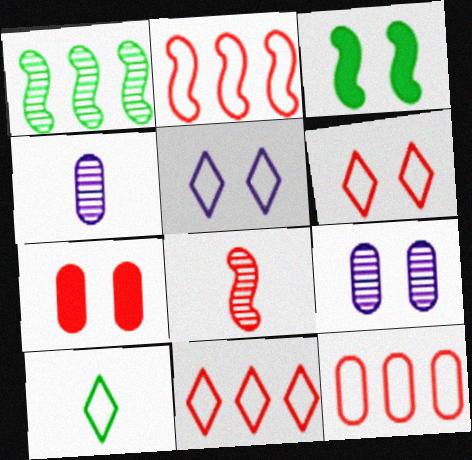[[2, 11, 12], 
[3, 4, 11], 
[3, 6, 9], 
[5, 10, 11], 
[7, 8, 11]]